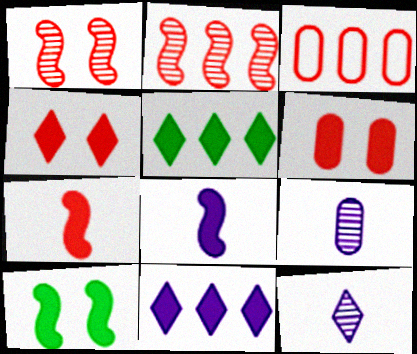[[3, 10, 12], 
[5, 6, 8]]